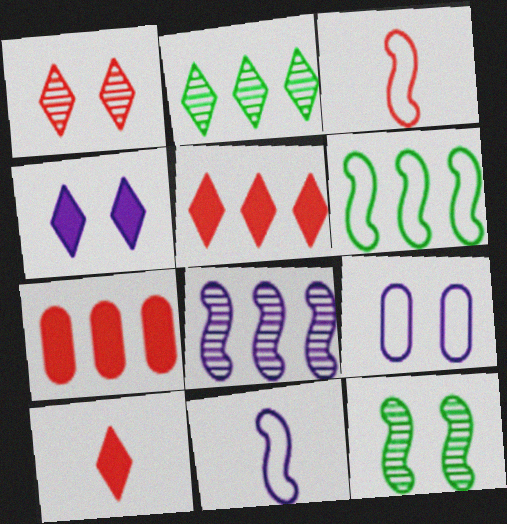[[1, 3, 7]]